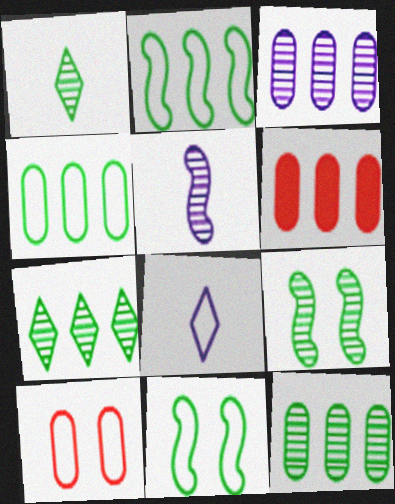[[1, 9, 12], 
[2, 8, 10], 
[3, 4, 6], 
[6, 8, 9]]